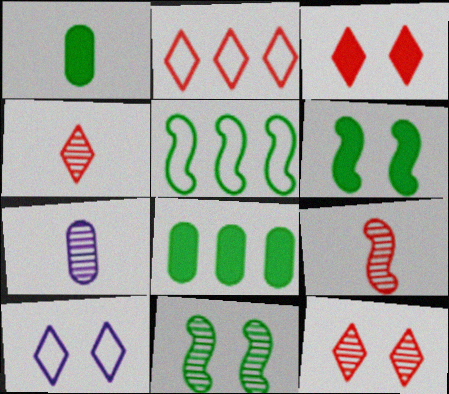[[2, 3, 4], 
[2, 6, 7], 
[3, 5, 7], 
[8, 9, 10]]